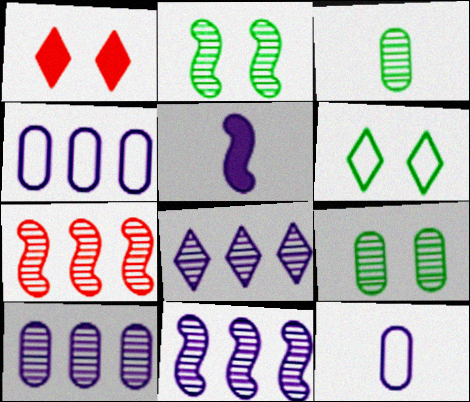[[8, 10, 11]]